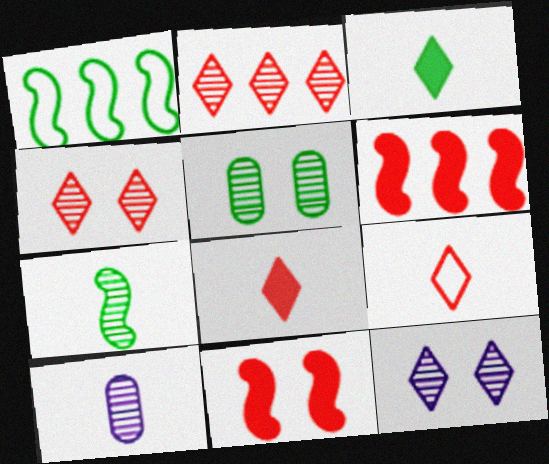[[1, 3, 5]]